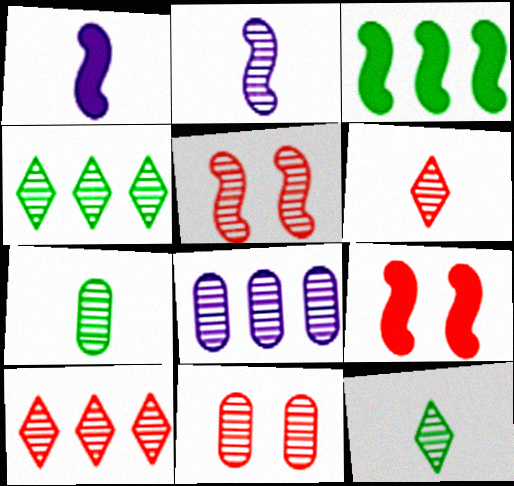[[1, 3, 9], 
[2, 4, 11], 
[2, 6, 7], 
[5, 8, 12], 
[7, 8, 11]]